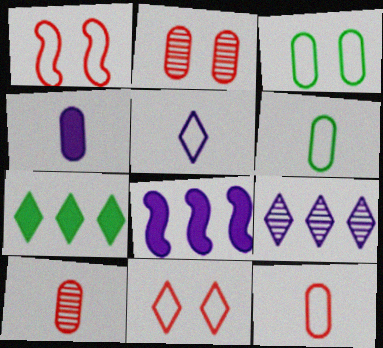[[4, 6, 10]]